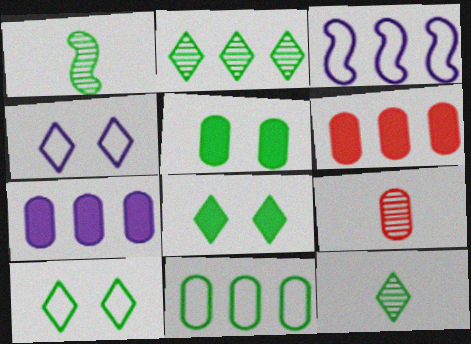[[1, 4, 6], 
[1, 8, 11], 
[2, 3, 6], 
[3, 8, 9]]